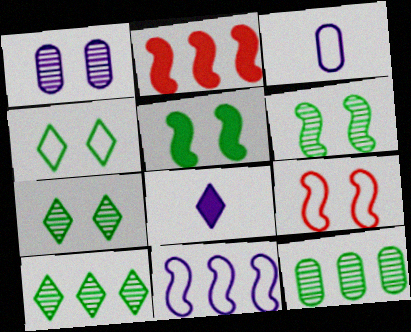[[1, 8, 11], 
[2, 3, 7], 
[8, 9, 12]]